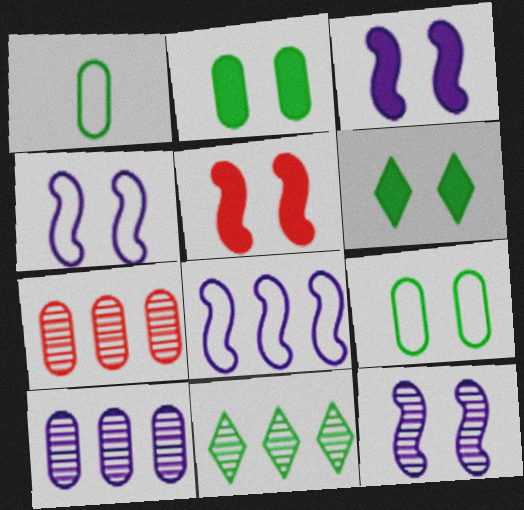[[3, 4, 12]]